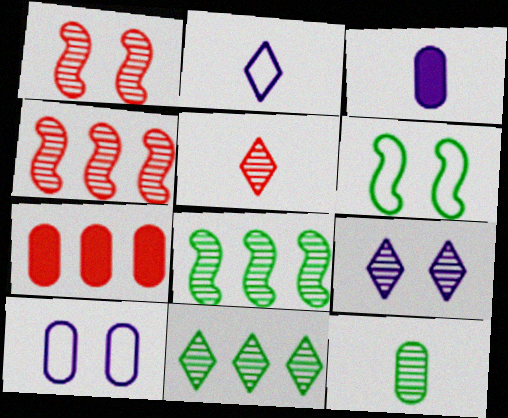[[4, 9, 12], 
[5, 9, 11], 
[7, 10, 12]]